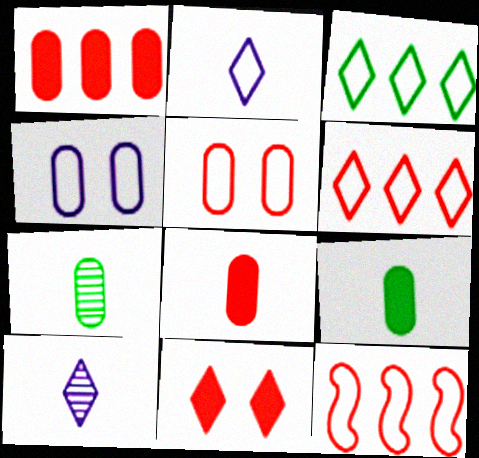[[1, 4, 7], 
[3, 10, 11]]